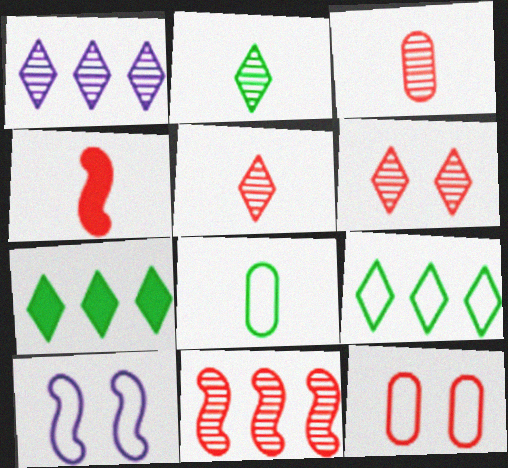[[1, 2, 6], 
[3, 6, 11], 
[3, 7, 10]]